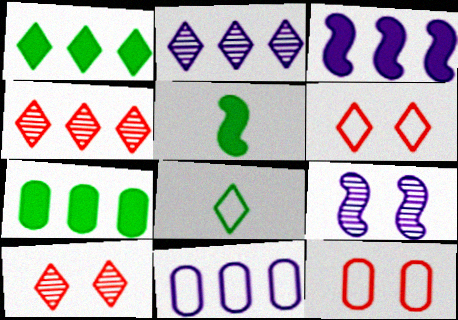[[2, 3, 11], 
[2, 5, 12], 
[5, 10, 11]]